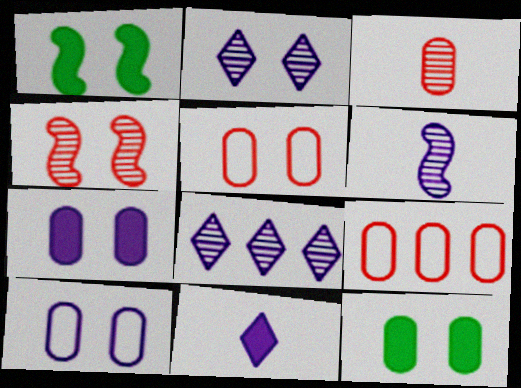[[1, 2, 5]]